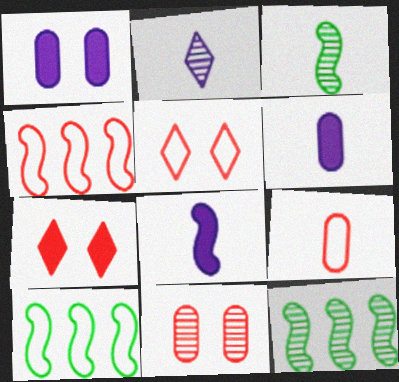[[2, 11, 12], 
[4, 5, 9], 
[5, 6, 12]]